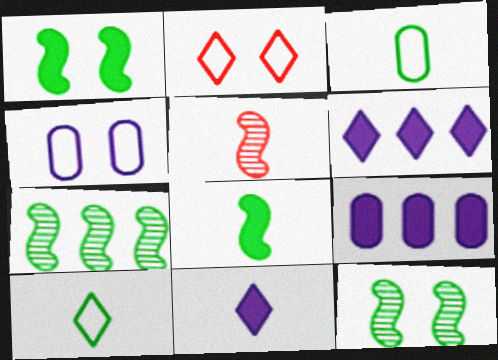[[3, 5, 11]]